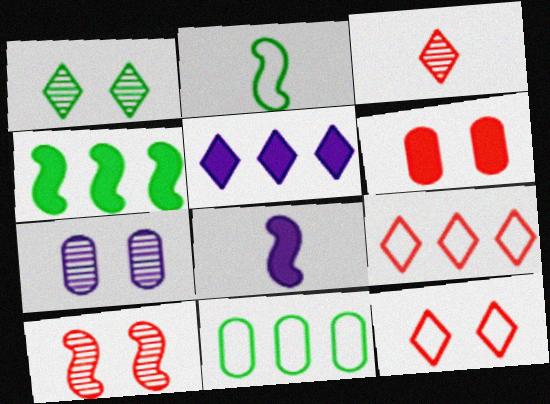[[1, 7, 10], 
[6, 10, 12]]